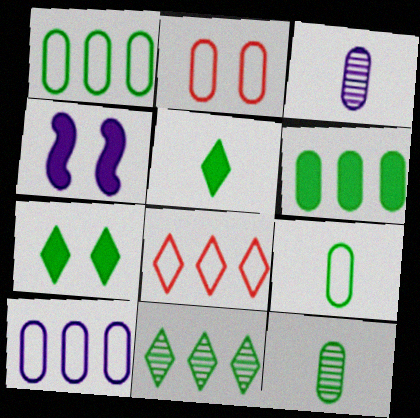[[2, 3, 6], 
[2, 9, 10], 
[4, 8, 12]]